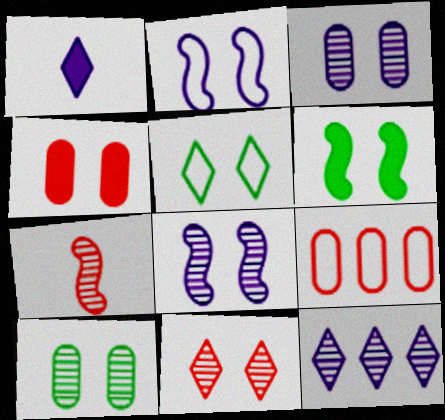[[4, 5, 8], 
[5, 6, 10], 
[7, 10, 12], 
[8, 10, 11]]